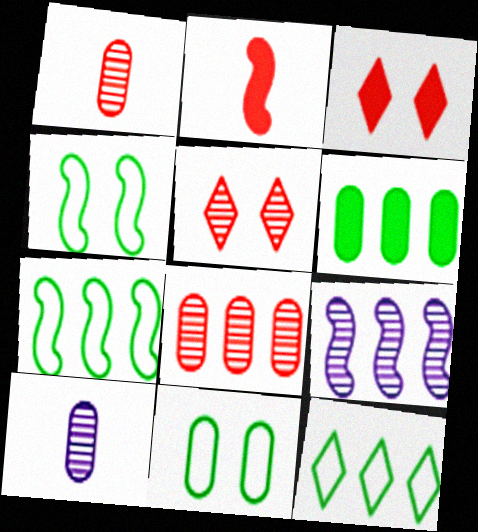[[2, 4, 9], 
[3, 7, 10]]